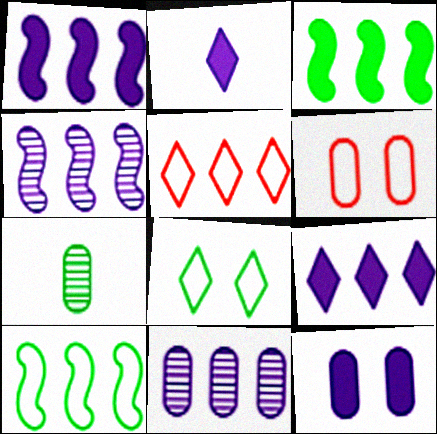[[1, 2, 12], 
[3, 5, 11], 
[3, 7, 8]]